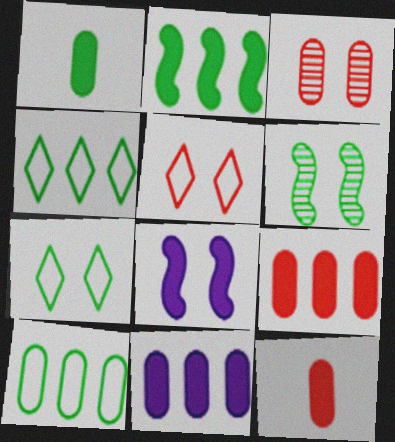[[1, 4, 6], 
[3, 7, 8]]